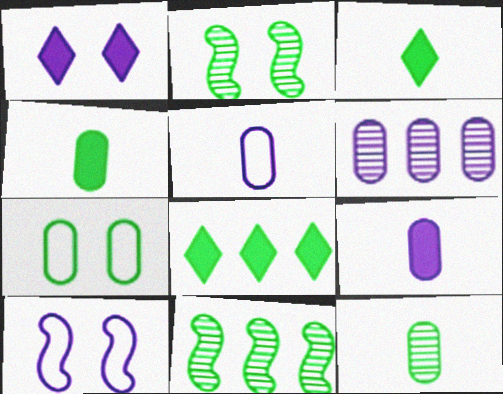[[3, 7, 11]]